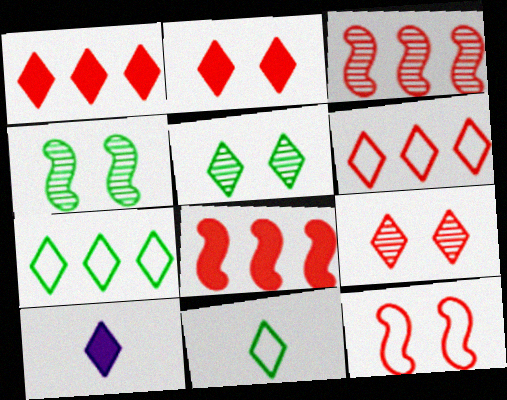[[5, 6, 10], 
[7, 9, 10]]